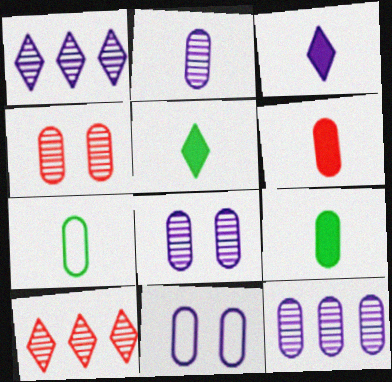[[2, 6, 7], 
[2, 8, 12]]